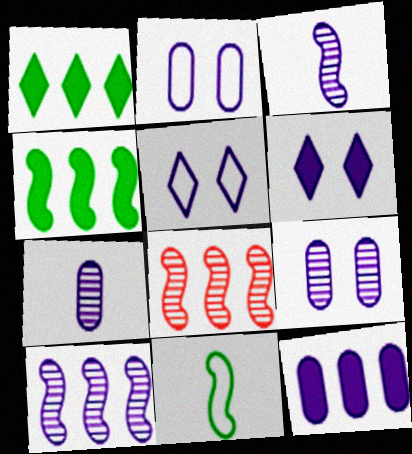[[2, 7, 12], 
[3, 5, 12]]